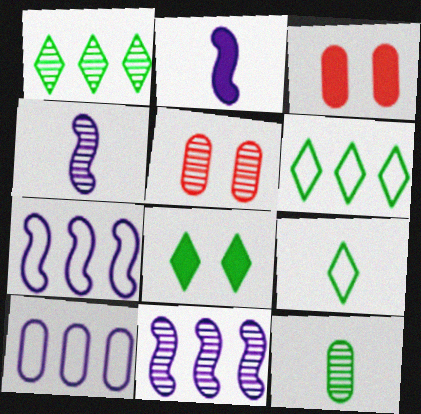[[1, 4, 5], 
[1, 8, 9], 
[2, 5, 6], 
[3, 4, 6], 
[3, 9, 11], 
[3, 10, 12]]